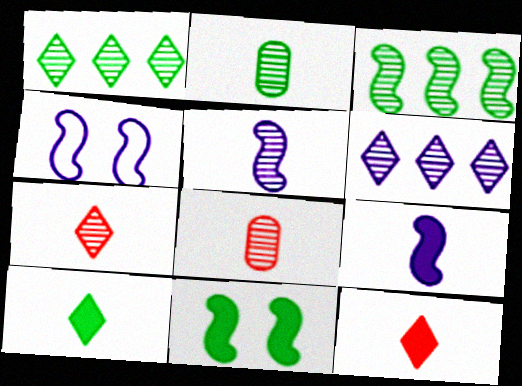[[2, 5, 7]]